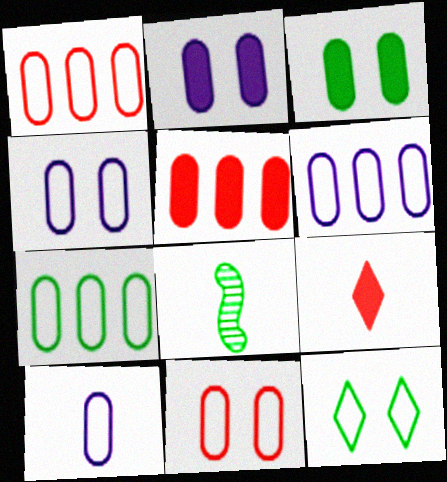[[1, 6, 7], 
[4, 6, 10], 
[7, 10, 11], 
[8, 9, 10]]